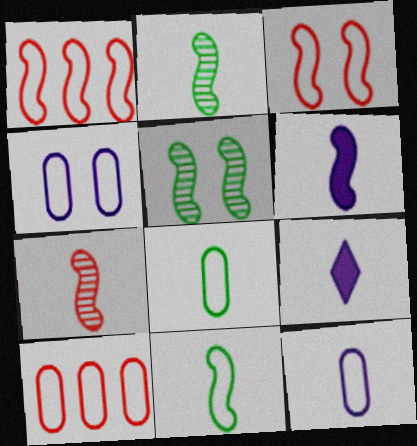[[1, 5, 6], 
[4, 8, 10], 
[5, 9, 10], 
[6, 7, 11], 
[7, 8, 9]]